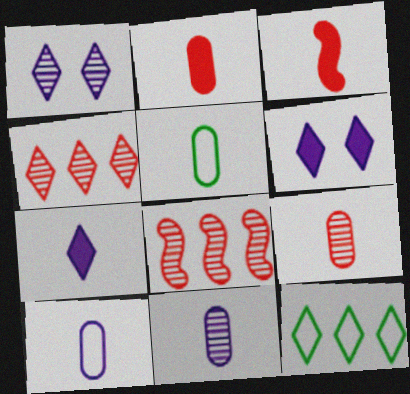[[2, 5, 11], 
[5, 6, 8]]